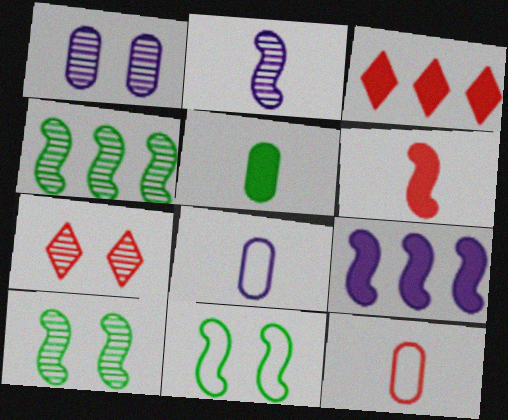[[1, 7, 10], 
[3, 8, 10]]